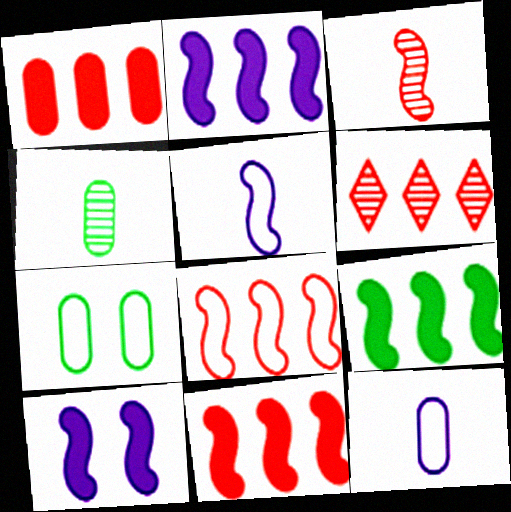[[1, 6, 8], 
[2, 9, 11]]